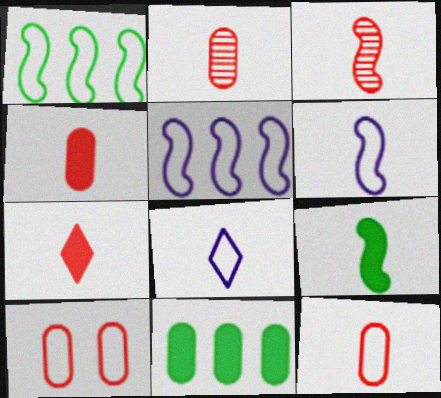[[1, 8, 10], 
[2, 4, 12], 
[2, 8, 9], 
[3, 6, 9], 
[3, 7, 12]]